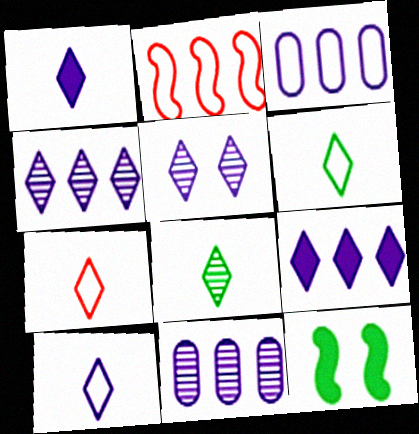[[1, 7, 8], 
[5, 9, 10], 
[6, 7, 10], 
[7, 11, 12]]